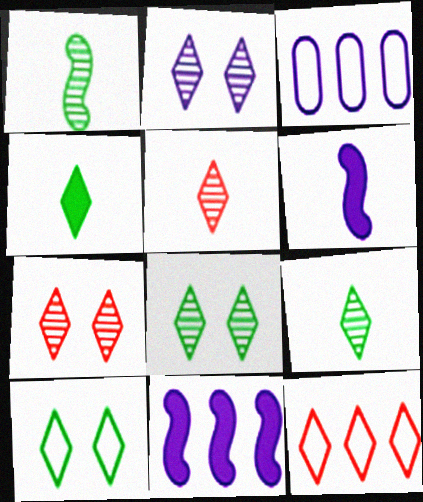[[2, 3, 6], 
[2, 4, 12], 
[2, 7, 8]]